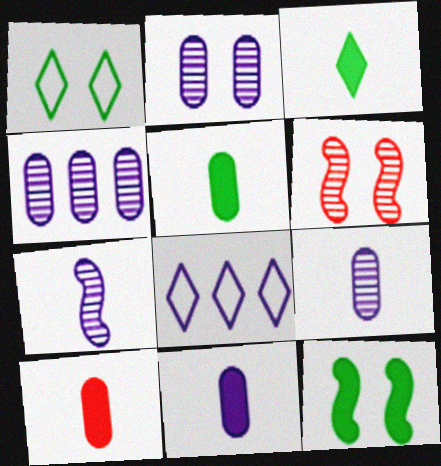[[2, 4, 9], 
[5, 6, 8], 
[5, 10, 11]]